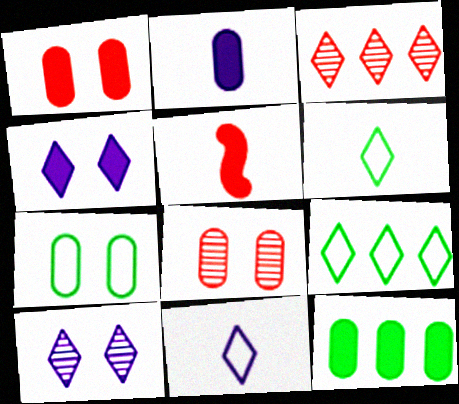[[1, 2, 12], 
[3, 4, 6], 
[4, 5, 12]]